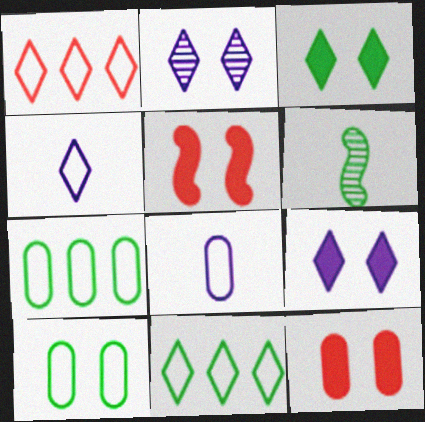[[2, 5, 10], 
[3, 6, 7]]